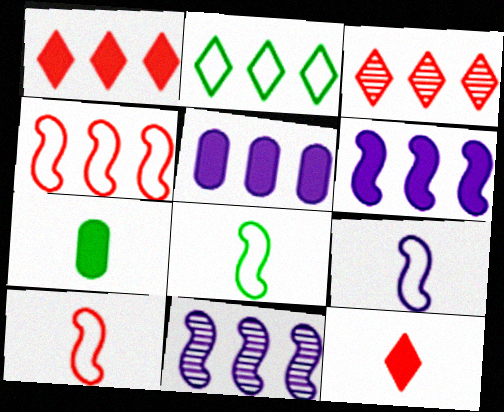[[8, 9, 10]]